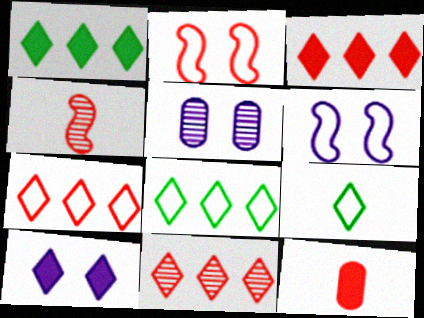[[2, 11, 12], 
[3, 7, 11], 
[5, 6, 10], 
[9, 10, 11]]